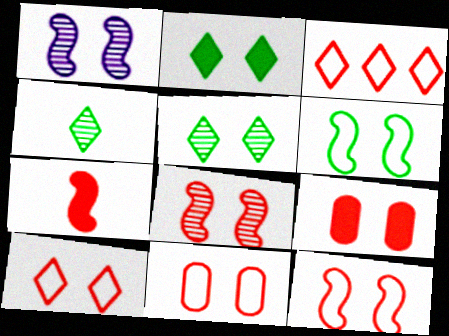[[1, 2, 11], 
[8, 9, 10], 
[10, 11, 12]]